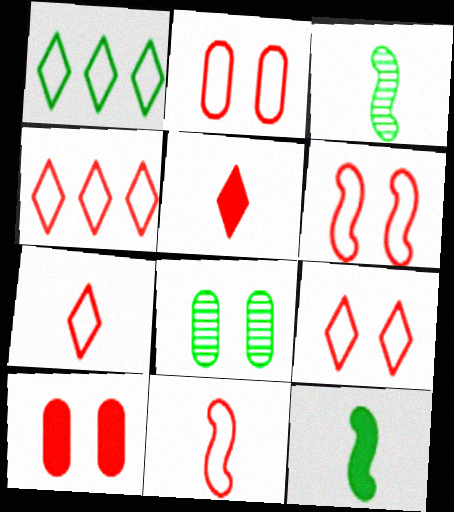[[1, 8, 12], 
[2, 4, 11], 
[2, 6, 9], 
[4, 7, 9]]